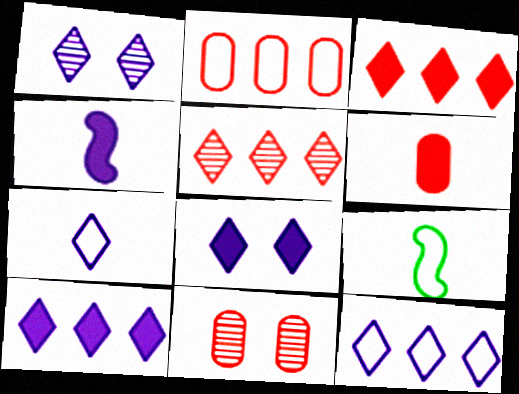[[1, 7, 10], 
[2, 6, 11], 
[9, 10, 11]]